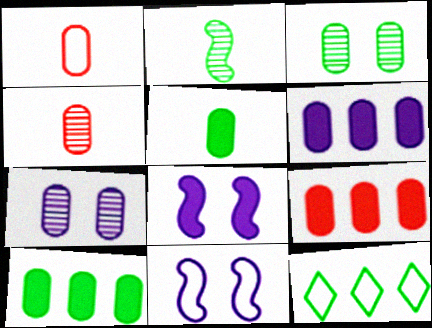[[1, 3, 6], 
[1, 7, 10], 
[1, 11, 12], 
[4, 8, 12], 
[6, 9, 10]]